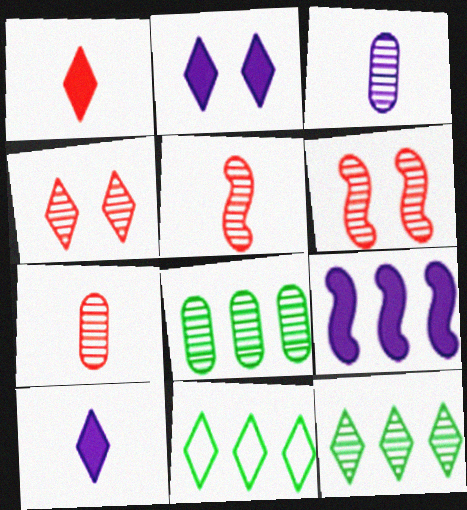[[3, 6, 12], 
[4, 10, 11]]